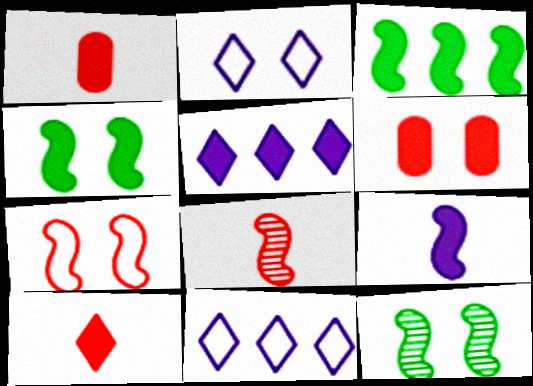[[1, 4, 5], 
[1, 11, 12], 
[2, 6, 12]]